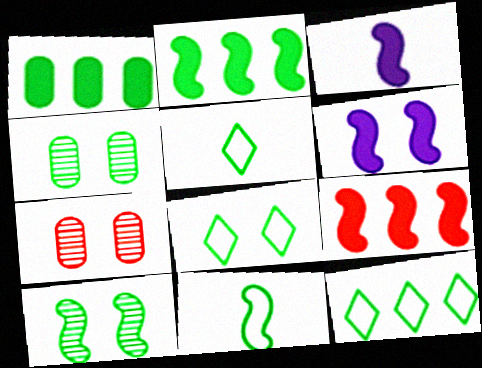[[1, 5, 10], 
[2, 4, 5], 
[2, 10, 11], 
[3, 7, 12], 
[5, 8, 12], 
[6, 7, 8]]